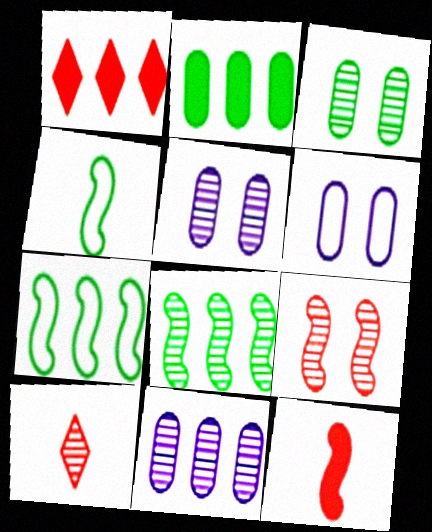[[1, 4, 5], 
[1, 7, 11], 
[5, 8, 10]]